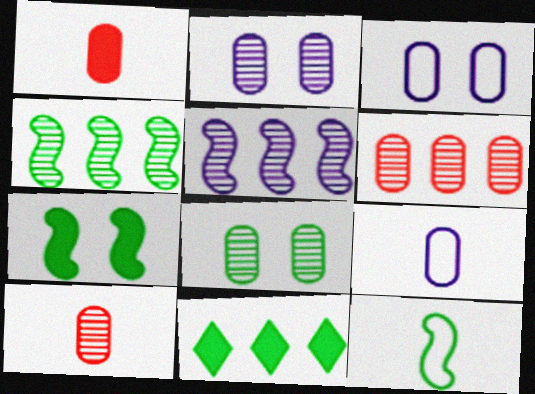[[4, 7, 12], 
[8, 11, 12]]